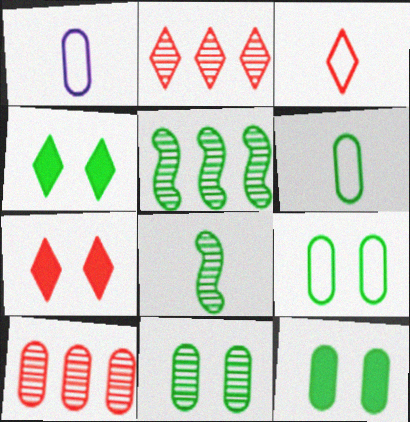[[1, 5, 7], 
[1, 10, 12], 
[2, 3, 7], 
[4, 5, 6], 
[9, 11, 12]]